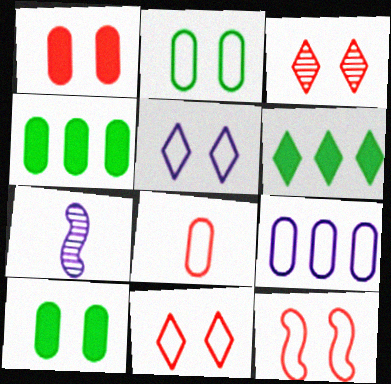[[1, 3, 12], 
[2, 5, 12], 
[2, 8, 9], 
[4, 7, 11]]